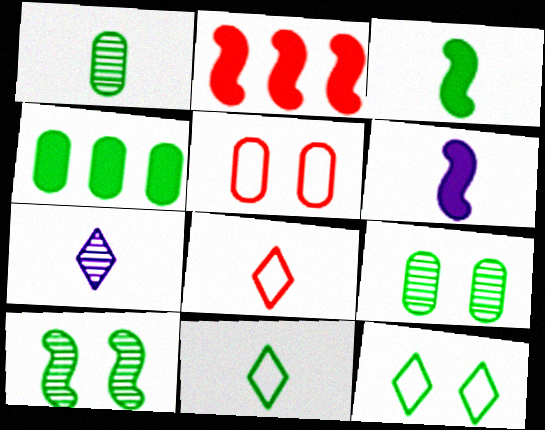[[1, 3, 11], 
[1, 6, 8], 
[4, 10, 11]]